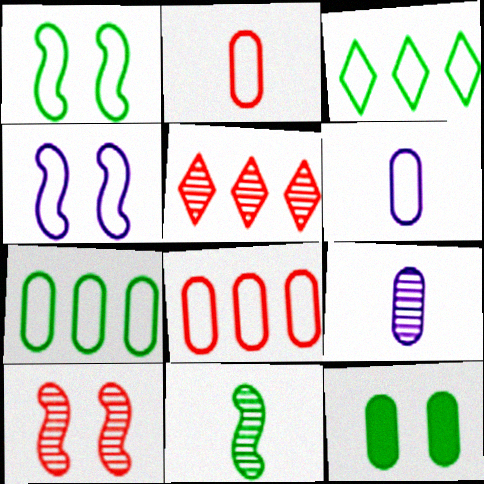[[2, 3, 4], 
[3, 11, 12], 
[8, 9, 12]]